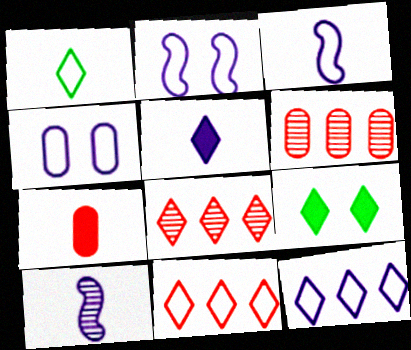[[1, 7, 10], 
[3, 4, 12], 
[3, 6, 9]]